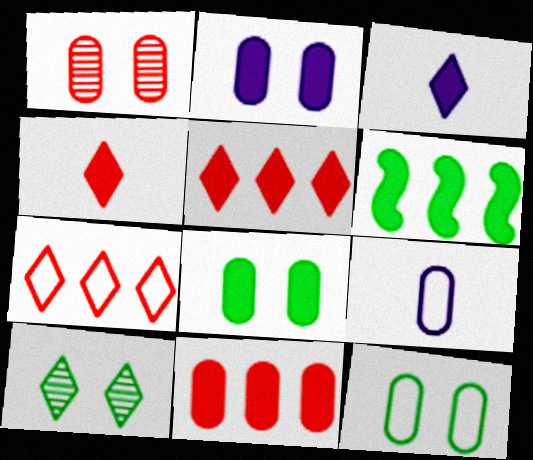[[1, 2, 12], 
[2, 4, 6], 
[3, 7, 10]]